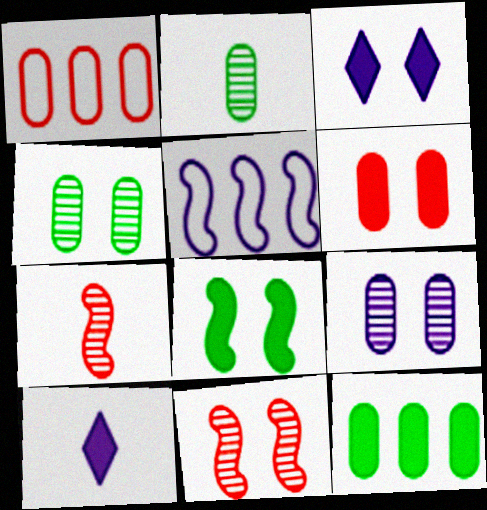[[3, 6, 8], 
[5, 7, 8], 
[5, 9, 10]]